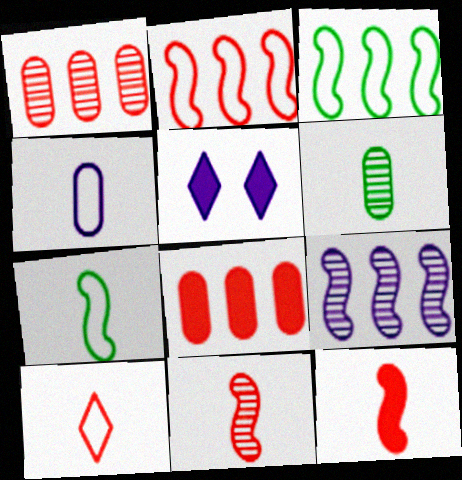[[1, 5, 7], 
[2, 5, 6], 
[4, 5, 9], 
[4, 7, 10]]